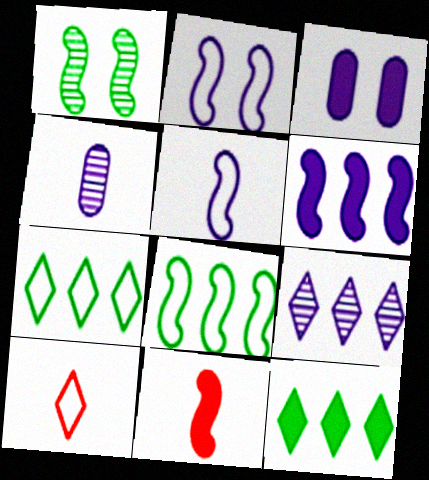[[3, 5, 9], 
[3, 11, 12]]